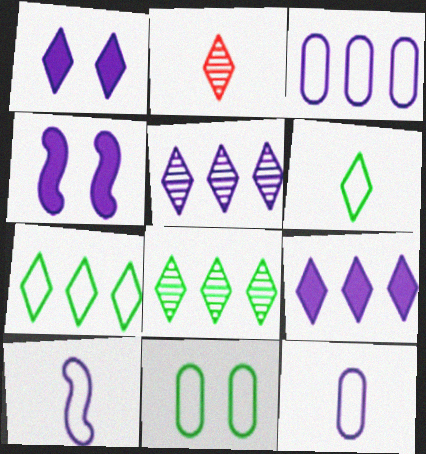[[1, 2, 7], 
[4, 5, 12]]